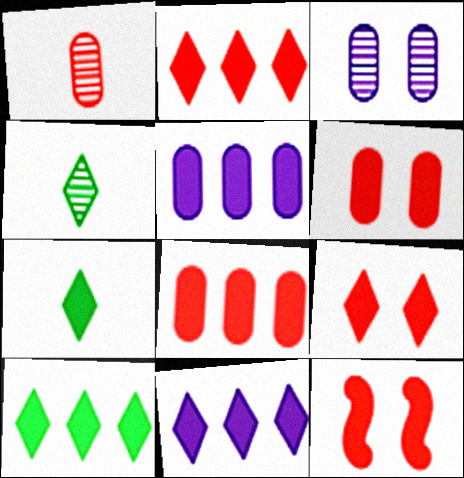[[2, 10, 11], 
[5, 7, 12], 
[6, 9, 12], 
[7, 9, 11]]